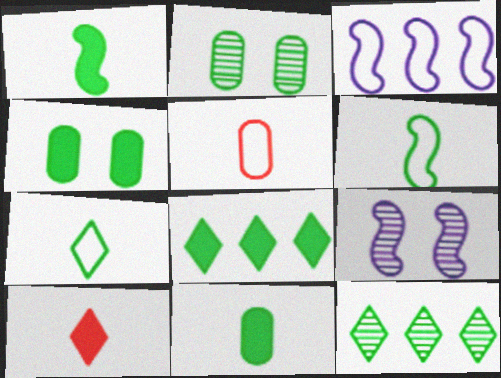[[1, 4, 8], 
[2, 3, 10], 
[2, 6, 8], 
[4, 6, 12], 
[5, 8, 9]]